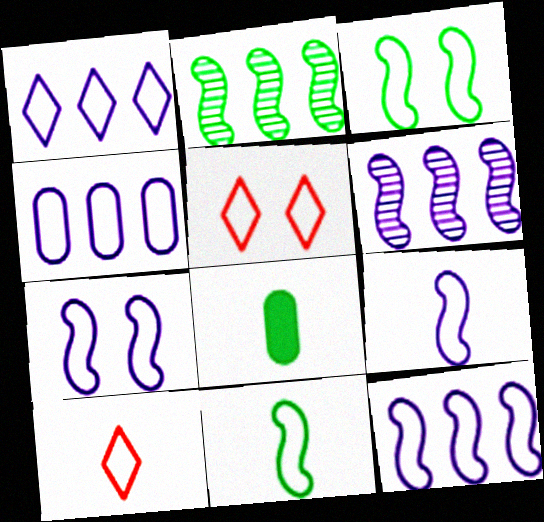[[1, 4, 12], 
[3, 4, 10], 
[4, 5, 11], 
[5, 6, 8], 
[7, 9, 12]]